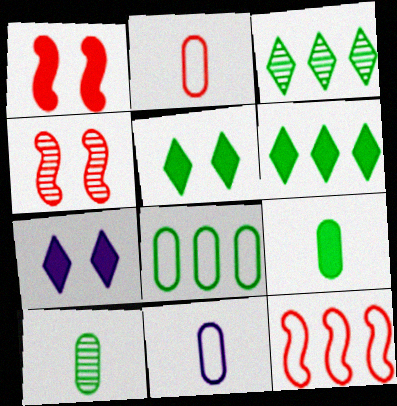[[1, 3, 11], 
[4, 6, 11], 
[7, 10, 12]]